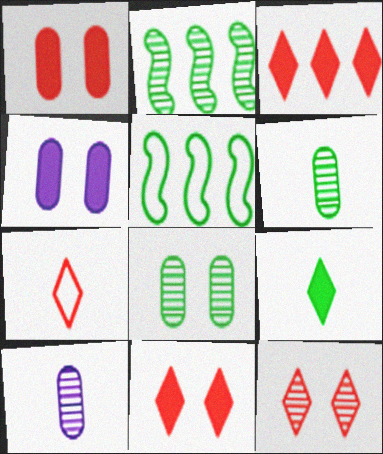[[2, 4, 7], 
[2, 10, 12], 
[3, 7, 12], 
[5, 8, 9], 
[5, 10, 11]]